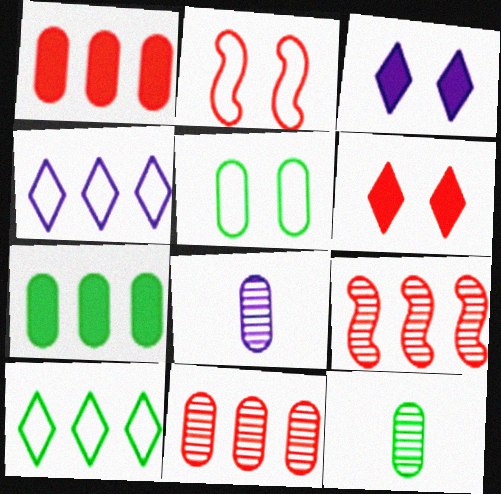[[1, 5, 8], 
[4, 7, 9], 
[5, 7, 12]]